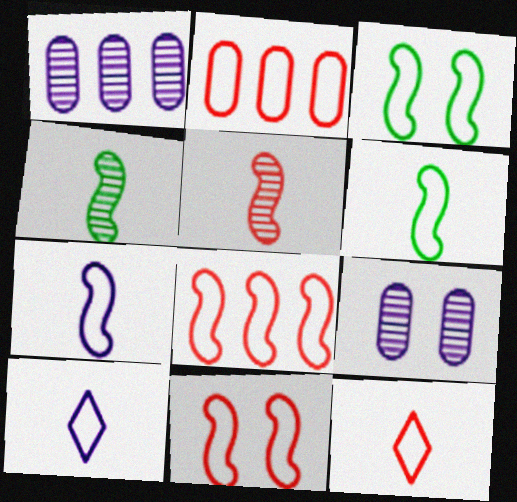[[2, 3, 10], 
[2, 11, 12], 
[3, 7, 8]]